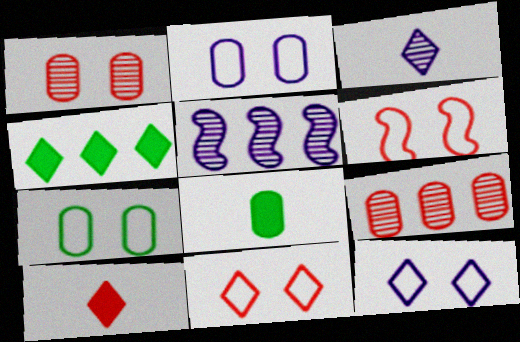[[2, 8, 9], 
[3, 4, 11], 
[5, 7, 10], 
[5, 8, 11], 
[6, 7, 12], 
[6, 9, 10]]